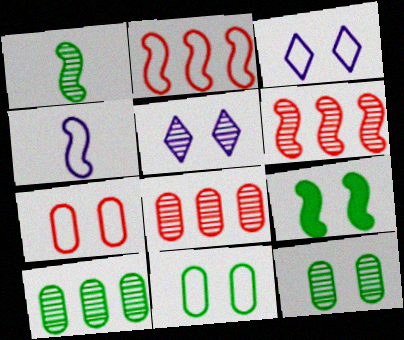[[1, 5, 8], 
[4, 6, 9], 
[5, 7, 9]]